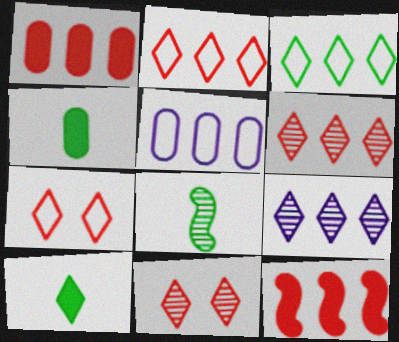[[7, 9, 10]]